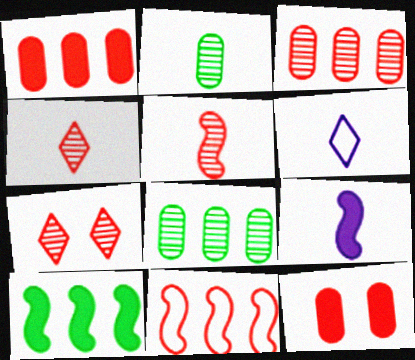[[3, 5, 7], 
[4, 11, 12]]